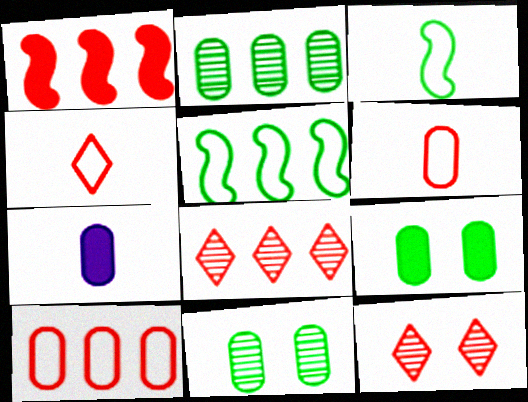[[1, 6, 12], 
[1, 8, 10], 
[5, 7, 12], 
[7, 10, 11]]